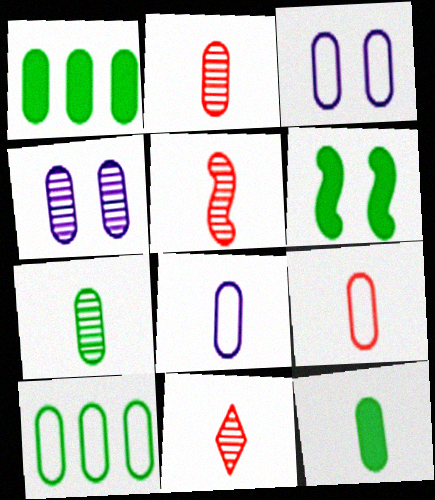[[1, 2, 3], 
[1, 4, 9], 
[2, 5, 11], 
[2, 8, 12], 
[3, 9, 10]]